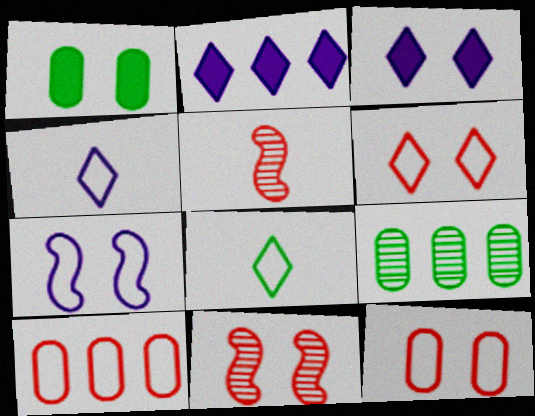[[7, 8, 10]]